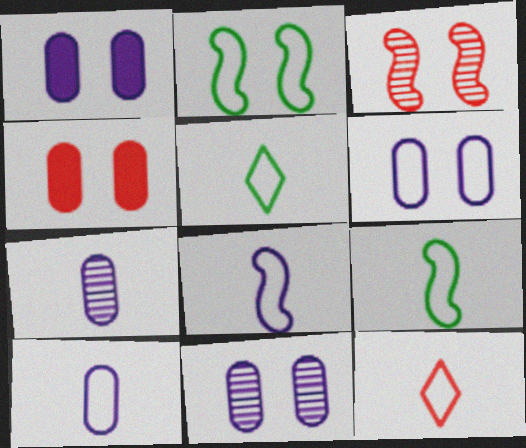[[1, 6, 11], 
[9, 10, 12]]